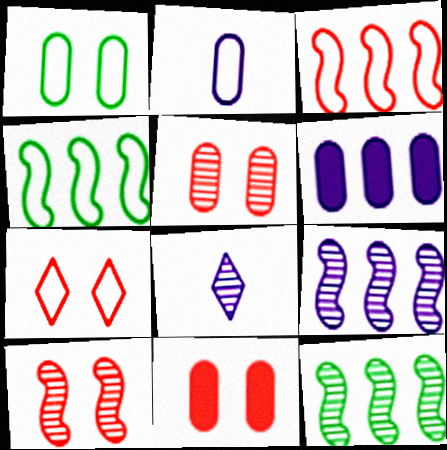[[2, 4, 7], 
[4, 8, 11], 
[5, 8, 12], 
[7, 10, 11]]